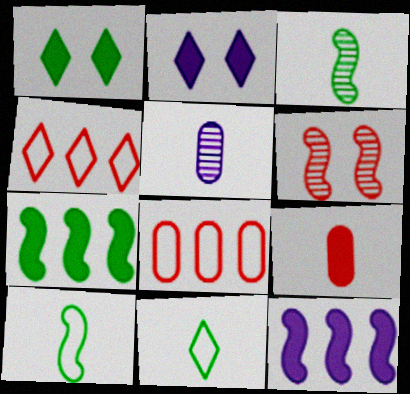[[1, 9, 12], 
[2, 3, 8], 
[2, 7, 9], 
[4, 6, 9], 
[6, 10, 12]]